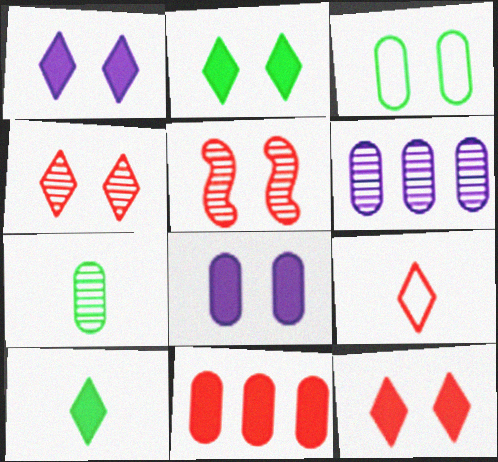[[1, 2, 12], 
[1, 3, 5], 
[5, 9, 11]]